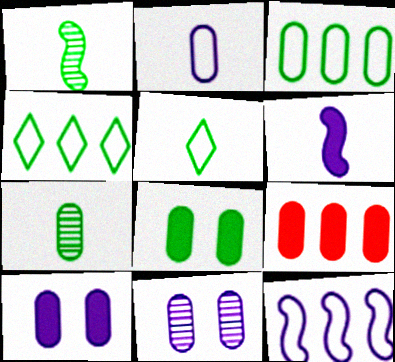[[1, 4, 8], 
[3, 7, 8]]